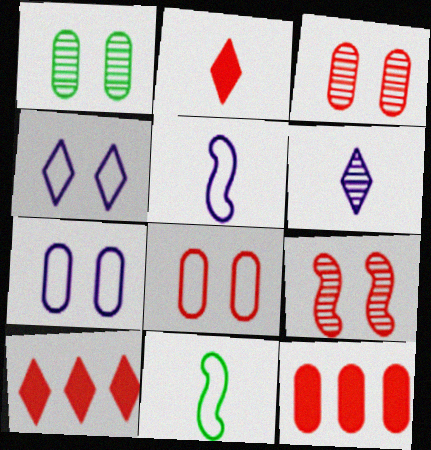[[1, 5, 10]]